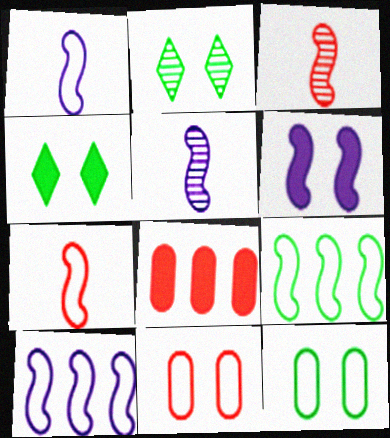[[1, 2, 8], 
[2, 6, 11], 
[3, 6, 9], 
[5, 6, 10]]